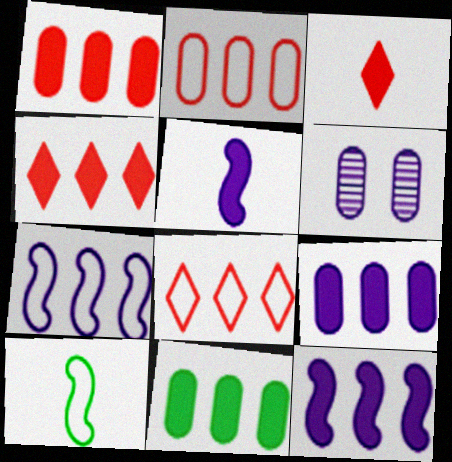[[1, 9, 11], 
[4, 6, 10], 
[4, 11, 12]]